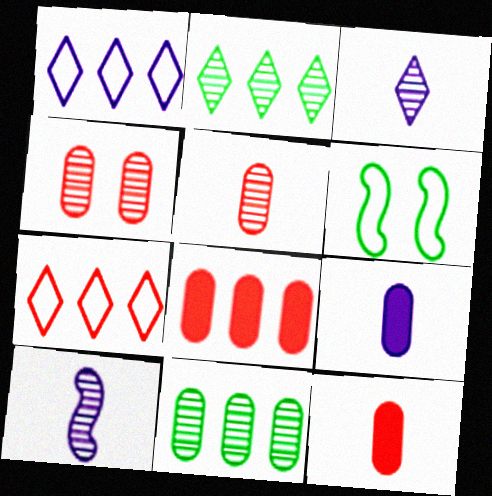[[2, 4, 10], 
[3, 6, 8]]